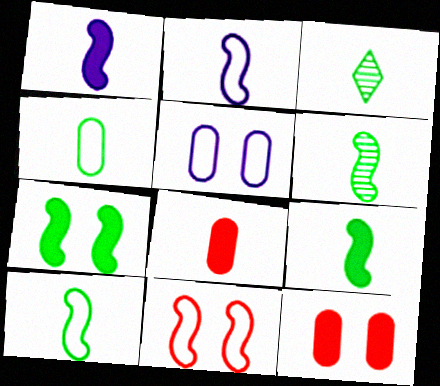[[2, 3, 8], 
[3, 4, 9], 
[6, 9, 10]]